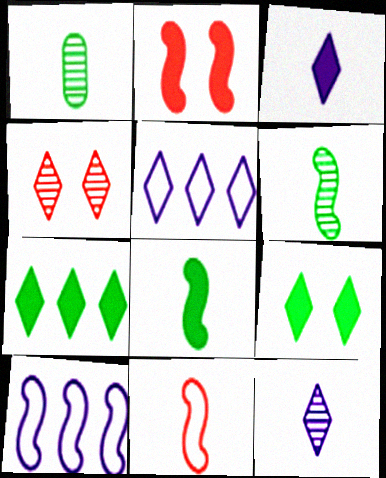[[1, 2, 5], 
[1, 3, 11], 
[2, 6, 10]]